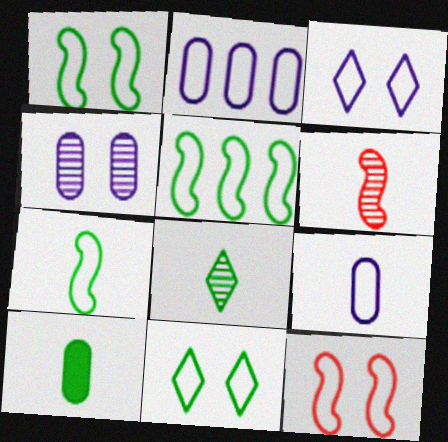[[1, 5, 7], 
[7, 8, 10]]